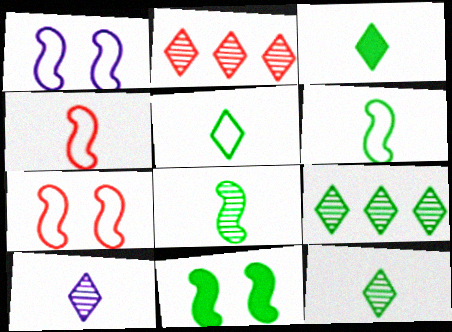[[3, 5, 12]]